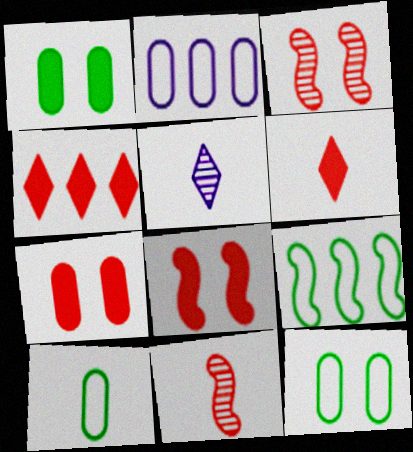[[5, 7, 9]]